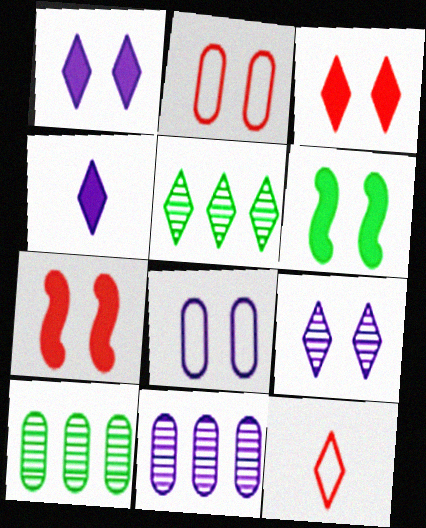[[1, 5, 12], 
[2, 6, 9], 
[6, 11, 12]]